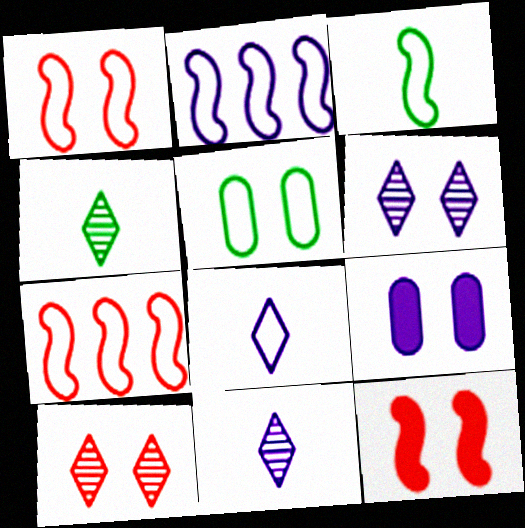[[1, 2, 3], 
[2, 9, 11], 
[4, 7, 9], 
[5, 6, 12], 
[5, 7, 8]]